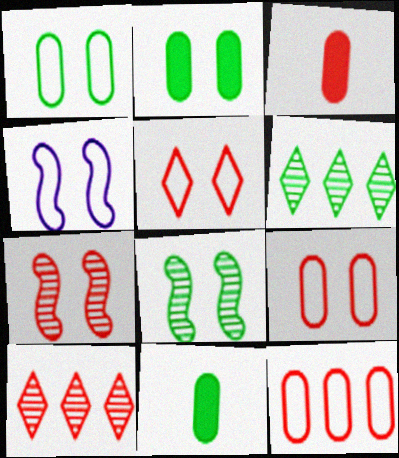[[1, 4, 5], 
[3, 4, 6], 
[4, 10, 11]]